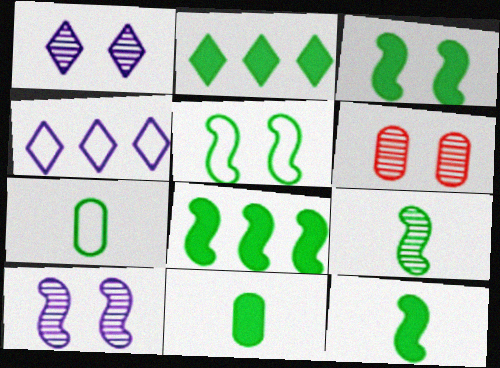[[2, 3, 11], 
[3, 8, 12], 
[4, 6, 12], 
[5, 8, 9]]